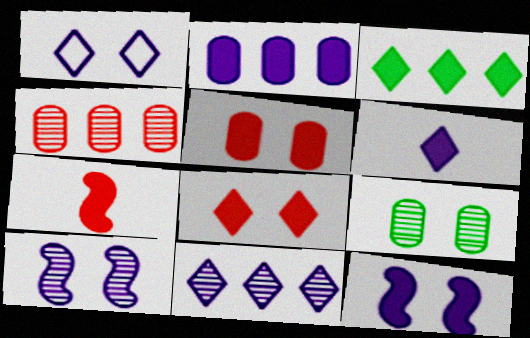[[1, 6, 11], 
[2, 6, 12], 
[3, 6, 8]]